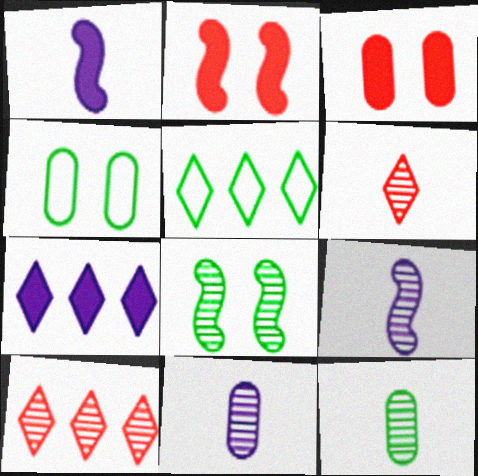[[1, 4, 10], 
[2, 5, 11], 
[3, 5, 9], 
[5, 7, 10], 
[6, 9, 12], 
[8, 10, 11]]